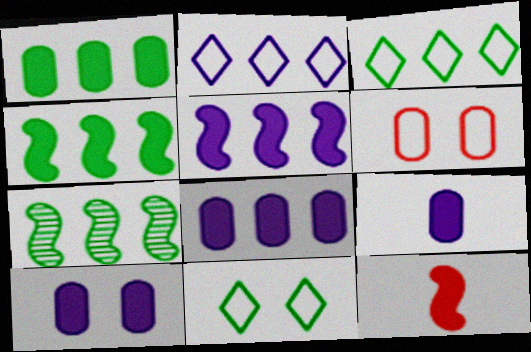[[1, 3, 7], 
[8, 9, 10]]